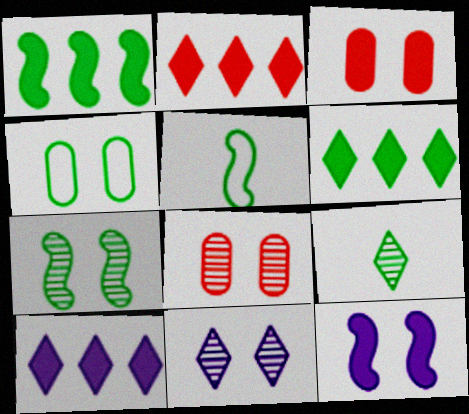[[1, 4, 9], 
[1, 5, 7], 
[2, 6, 10], 
[5, 8, 10], 
[7, 8, 11]]